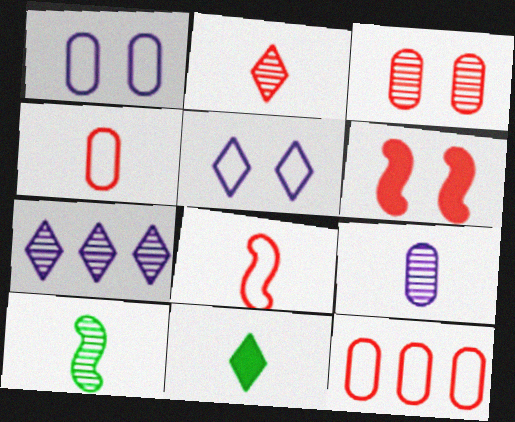[[2, 6, 12], 
[2, 9, 10], 
[3, 7, 10], 
[8, 9, 11]]